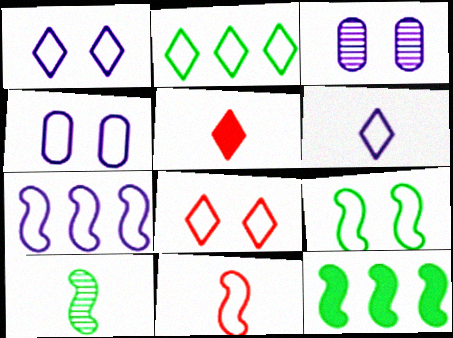[[2, 4, 11], 
[2, 6, 8], 
[4, 6, 7], 
[4, 8, 9], 
[7, 9, 11], 
[9, 10, 12]]